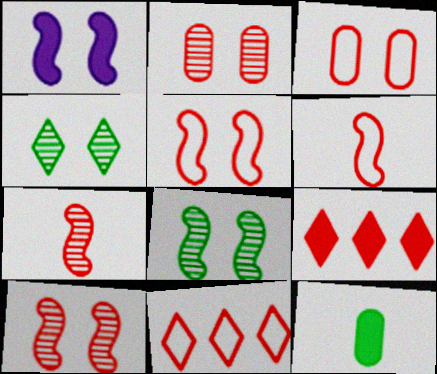[[1, 3, 4], 
[1, 5, 8], 
[1, 9, 12], 
[2, 6, 9], 
[3, 6, 11], 
[3, 7, 9]]